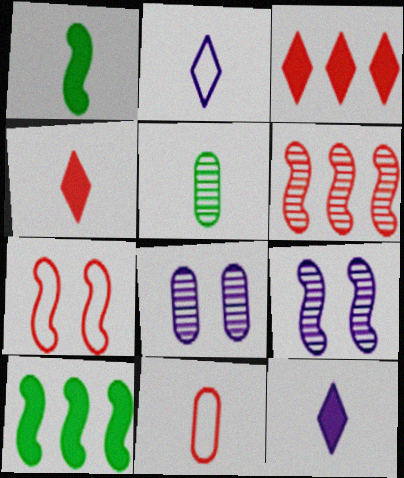[]